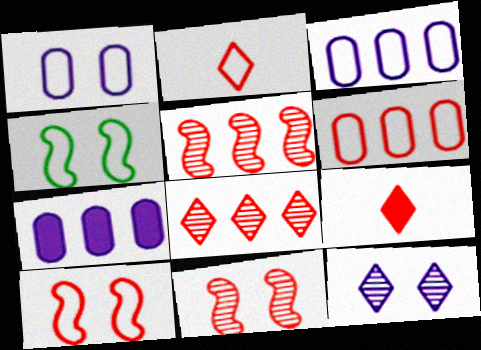[[2, 3, 4], 
[2, 6, 10], 
[6, 9, 11]]